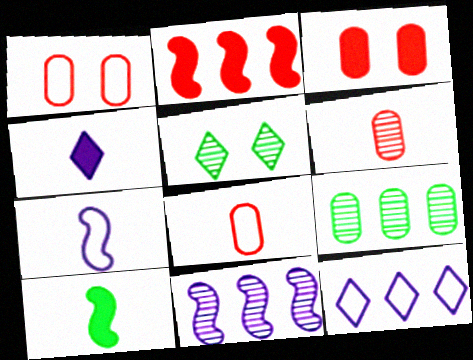[[2, 9, 12], 
[5, 6, 11]]